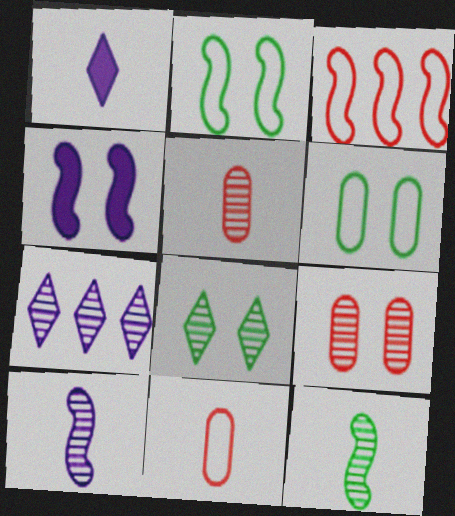[[1, 11, 12], 
[3, 4, 12], 
[7, 9, 12]]